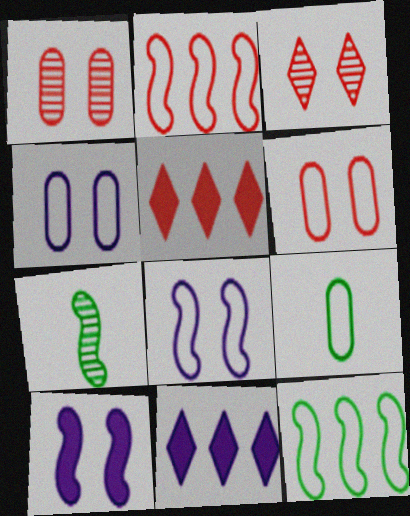[[2, 7, 10], 
[4, 5, 7], 
[6, 7, 11]]